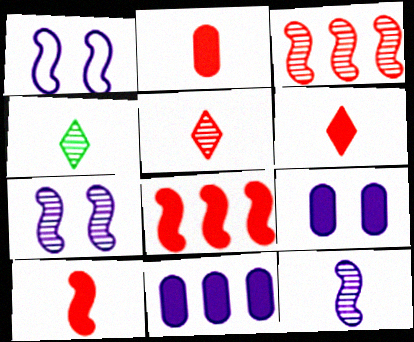[[2, 6, 10]]